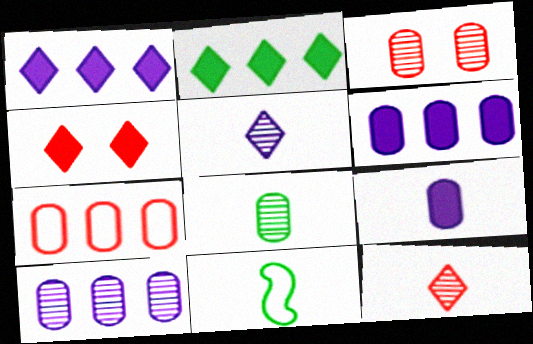[[1, 3, 11], 
[3, 8, 10], 
[4, 10, 11], 
[9, 11, 12]]